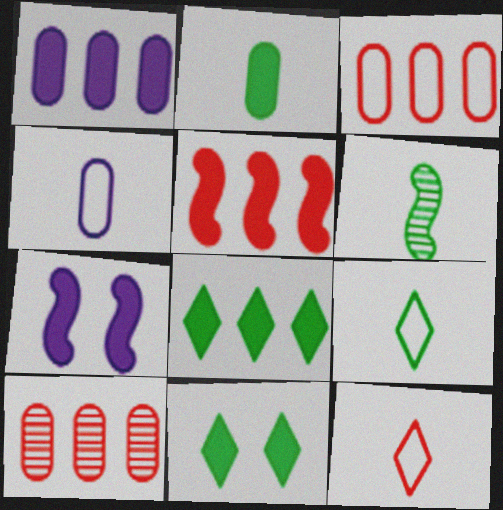[[1, 5, 8], 
[2, 6, 9], 
[7, 9, 10]]